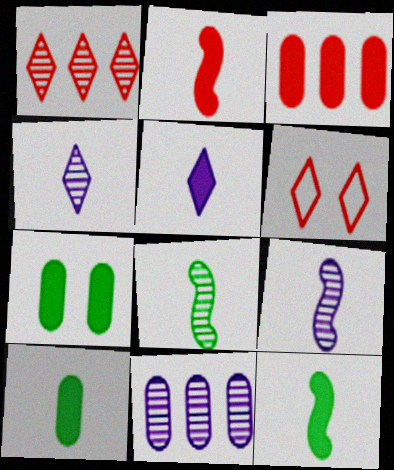[[2, 5, 10], 
[6, 11, 12]]